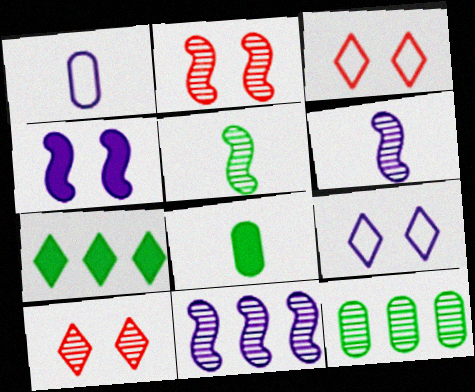[[1, 2, 7], 
[2, 5, 11], 
[3, 8, 11], 
[6, 10, 12]]